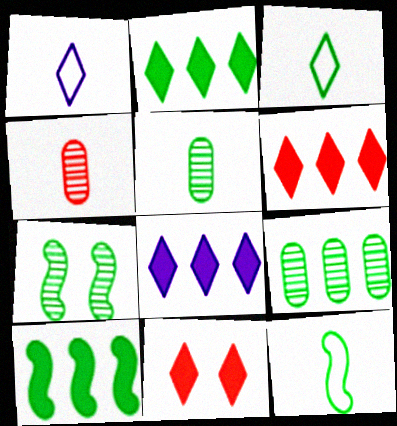[[2, 6, 8], 
[7, 10, 12]]